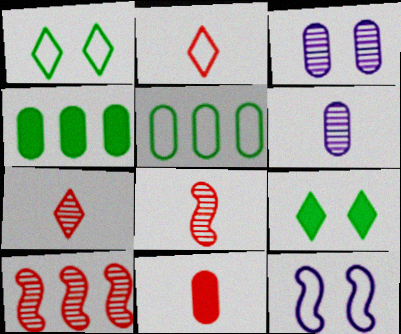[[2, 5, 12], 
[2, 8, 11], 
[3, 5, 11], 
[4, 7, 12]]